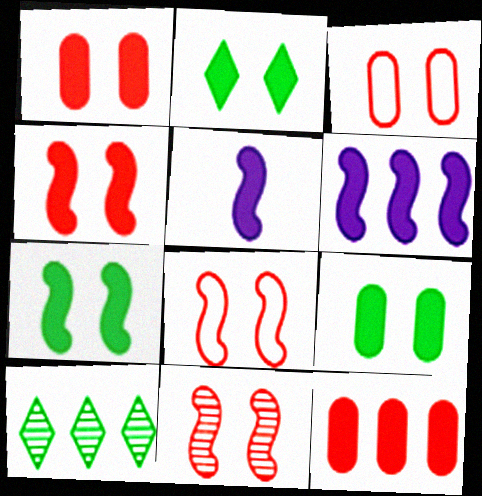[[2, 5, 12], 
[2, 7, 9], 
[3, 5, 10], 
[4, 8, 11]]